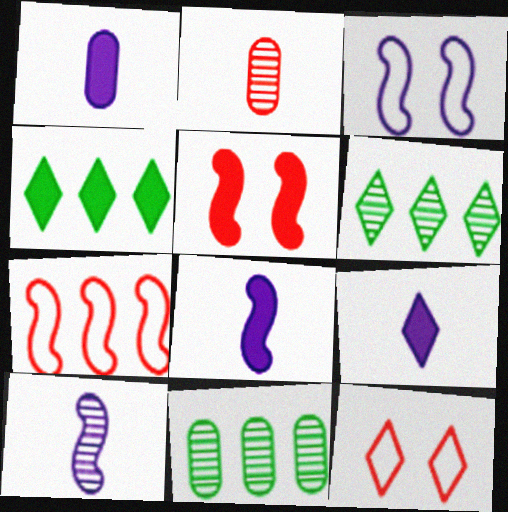[[1, 4, 5], 
[1, 8, 9], 
[2, 3, 4], 
[6, 9, 12], 
[8, 11, 12]]